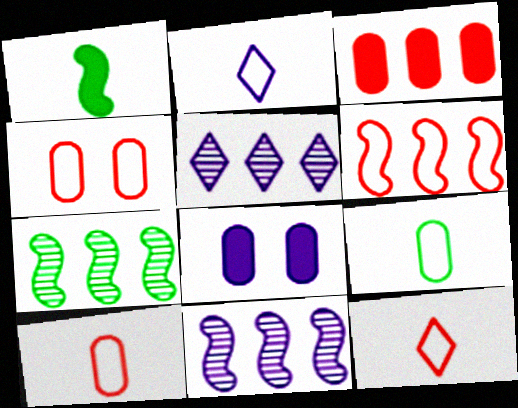[[1, 4, 5], 
[2, 8, 11], 
[4, 6, 12], 
[7, 8, 12]]